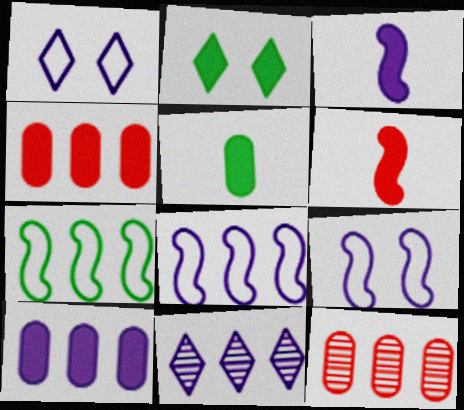[[2, 3, 4], 
[2, 6, 10], 
[4, 7, 11], 
[8, 10, 11]]